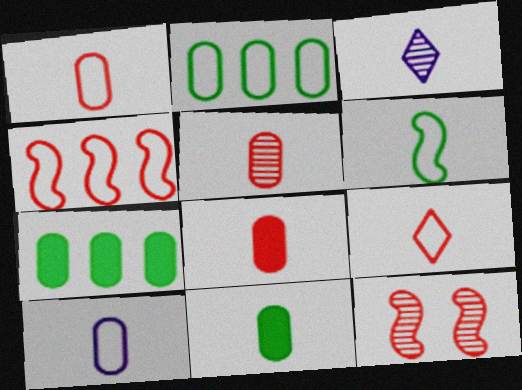[[1, 5, 8], 
[3, 6, 8], 
[5, 10, 11], 
[6, 9, 10]]